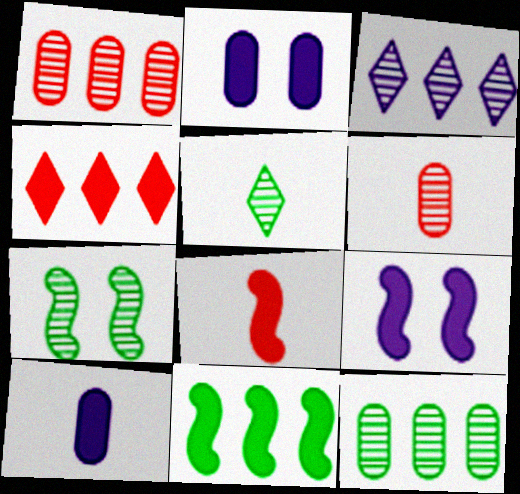[[3, 6, 7], 
[5, 7, 12], 
[8, 9, 11]]